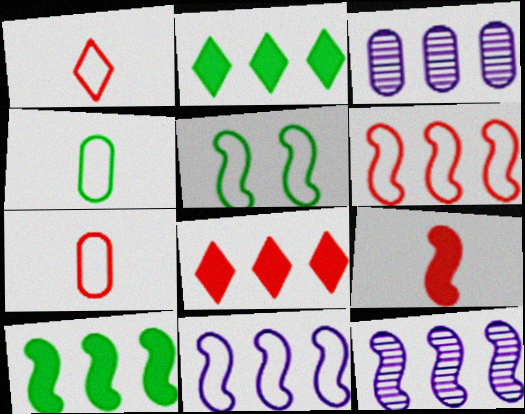[[2, 3, 6], 
[5, 9, 12], 
[6, 10, 12]]